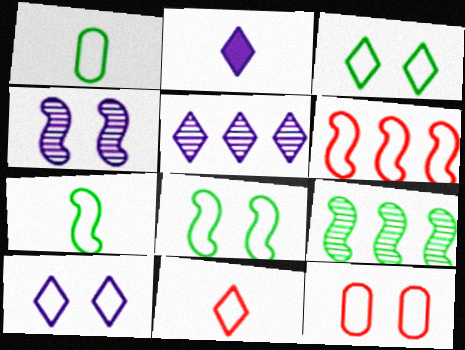[[1, 6, 10], 
[2, 5, 10], 
[2, 9, 12], 
[6, 11, 12], 
[8, 10, 12]]